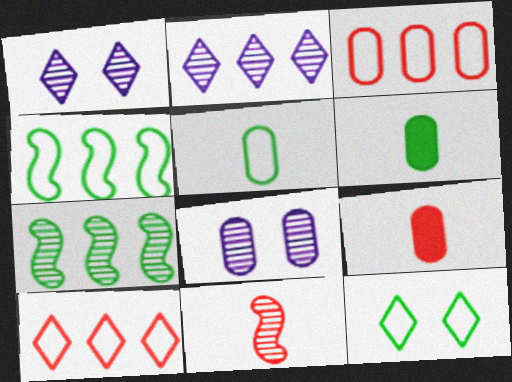[[1, 4, 9], 
[3, 6, 8], 
[4, 5, 12], 
[6, 7, 12]]